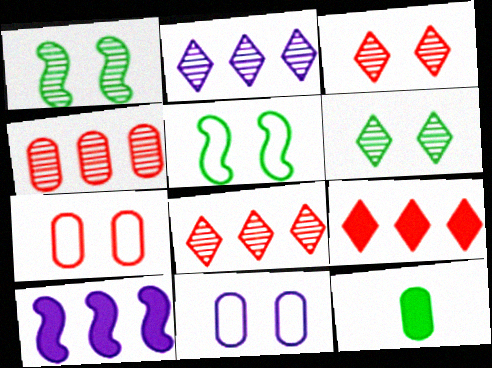[[4, 11, 12]]